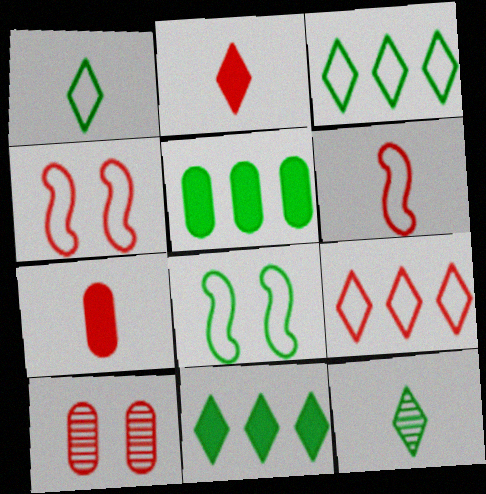[[5, 8, 12]]